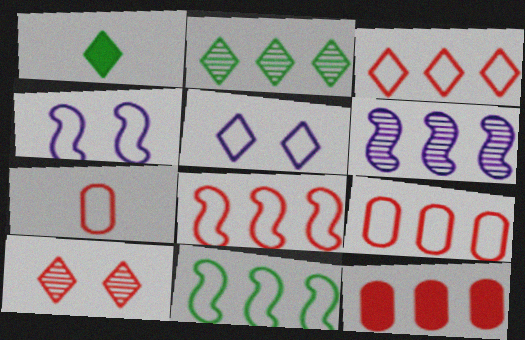[[3, 8, 9], 
[5, 7, 11]]